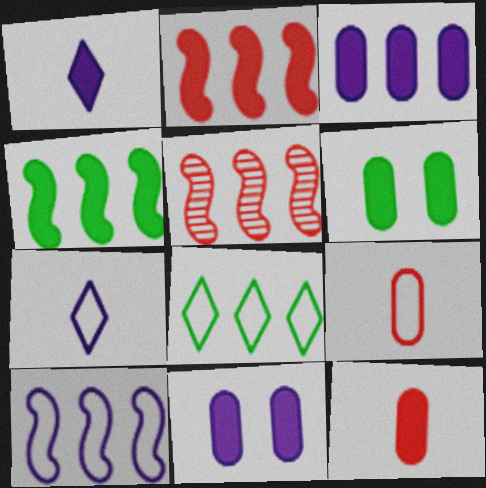[[1, 2, 6], 
[3, 5, 8], 
[3, 6, 12], 
[4, 5, 10], 
[5, 6, 7]]